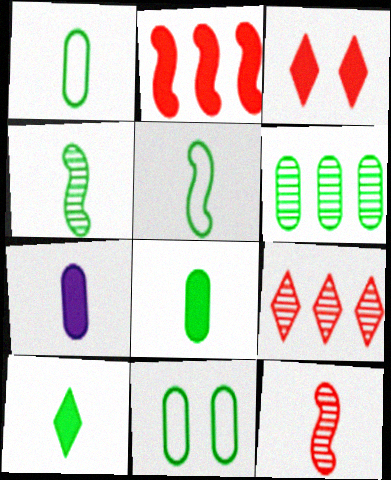[[1, 4, 10], 
[6, 8, 11]]